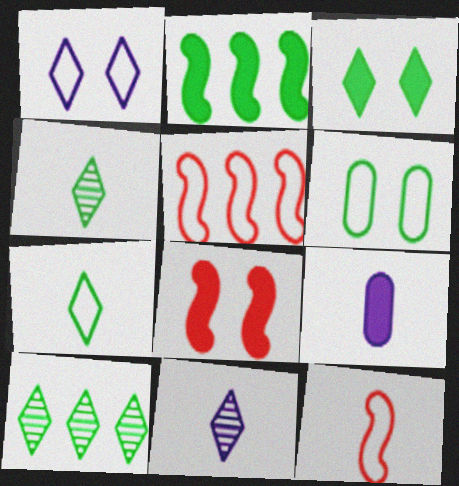[[2, 4, 6], 
[3, 7, 10], 
[4, 9, 12]]